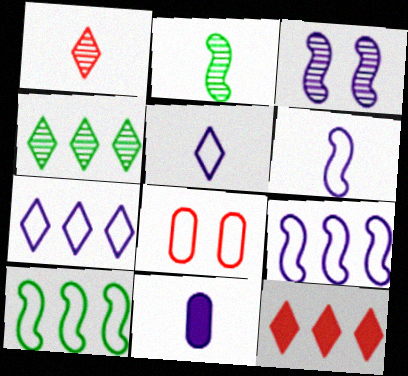[[3, 7, 11], 
[4, 7, 12], 
[5, 8, 10]]